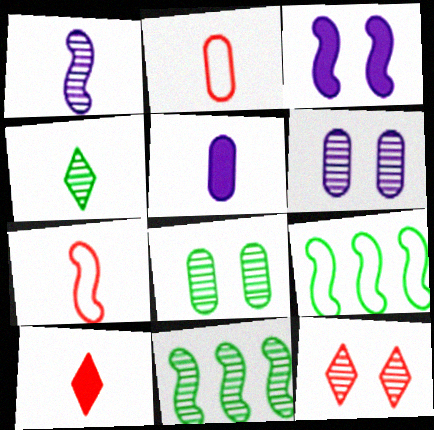[[3, 7, 11], 
[4, 5, 7], 
[4, 8, 11], 
[5, 9, 12], 
[6, 9, 10]]